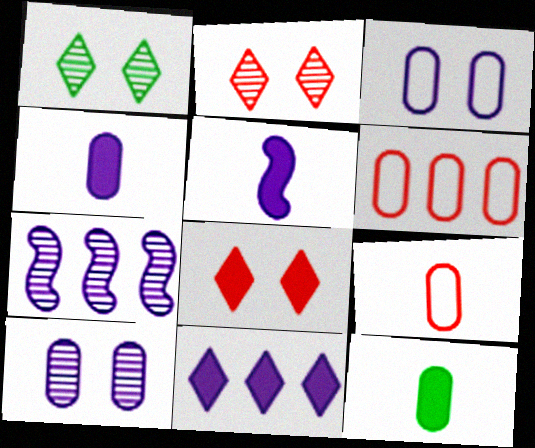[[1, 5, 6], 
[6, 10, 12]]